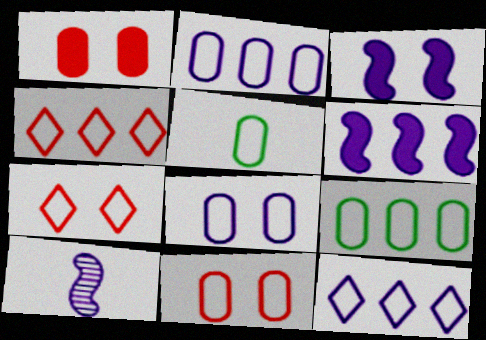[[2, 5, 11]]